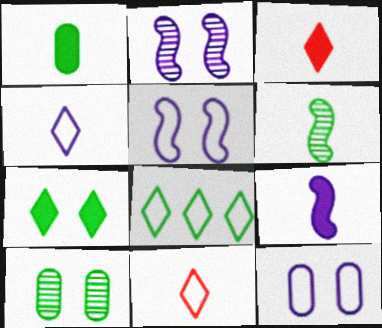[[1, 3, 9]]